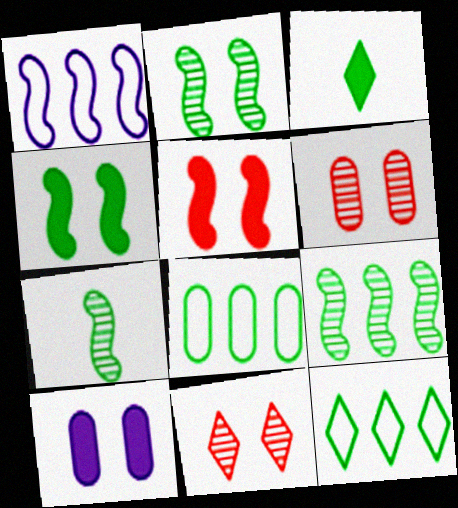[[1, 3, 6], 
[1, 5, 7], 
[2, 3, 8], 
[2, 7, 9]]